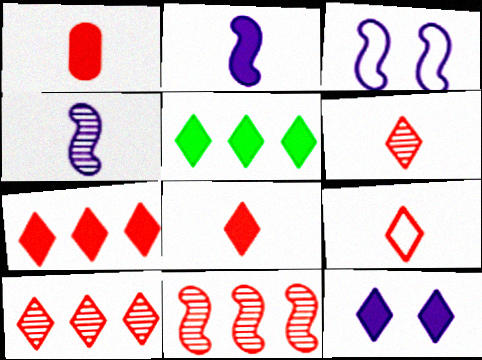[[5, 8, 12], 
[6, 8, 9]]